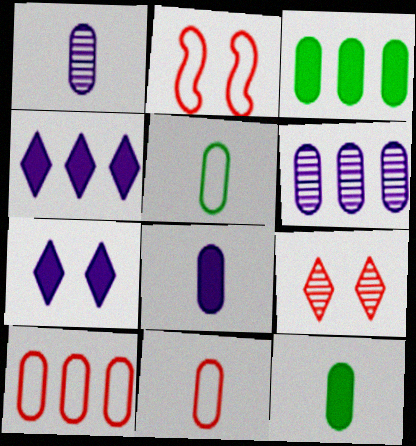[[1, 11, 12], 
[3, 6, 10]]